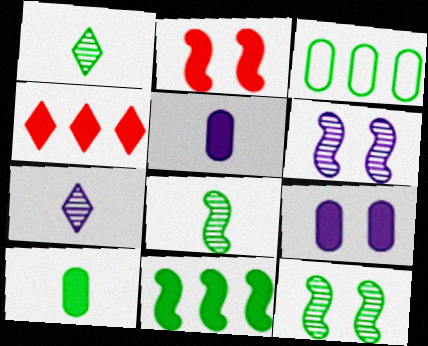[[2, 3, 7]]